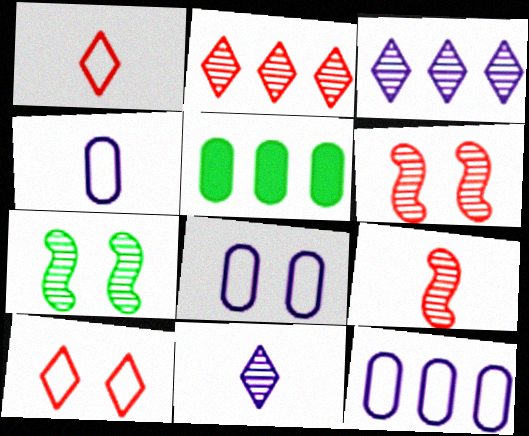[[4, 8, 12]]